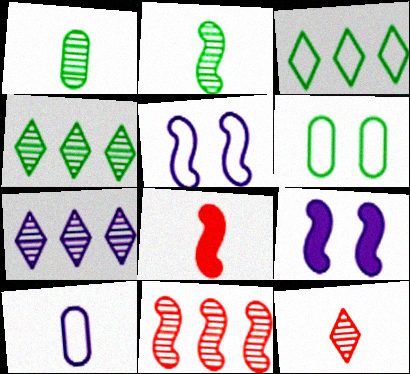[[6, 7, 8], 
[7, 9, 10]]